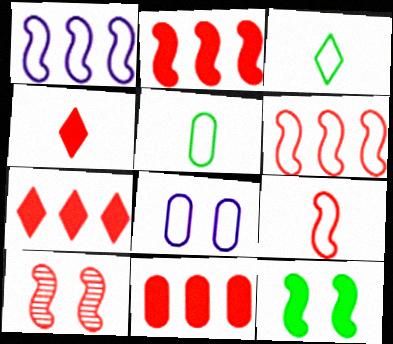[[2, 7, 11], 
[2, 9, 10], 
[3, 6, 8]]